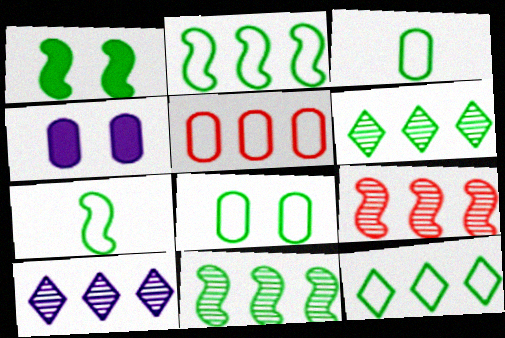[[1, 3, 6], 
[1, 7, 11], 
[7, 8, 12]]